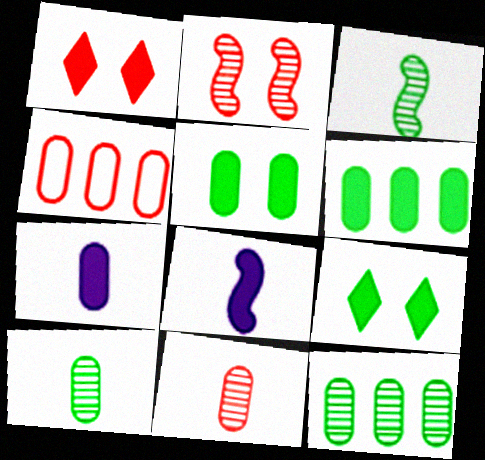[[1, 6, 8]]